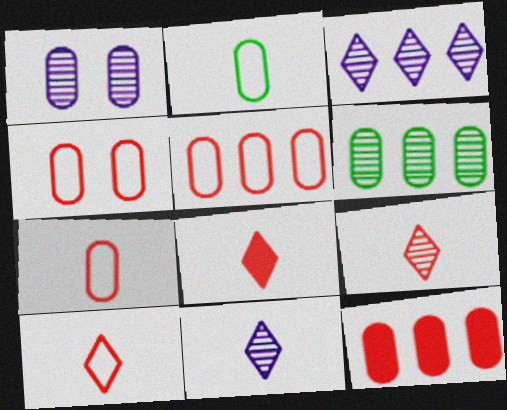[[1, 2, 12], 
[4, 5, 7], 
[8, 9, 10]]